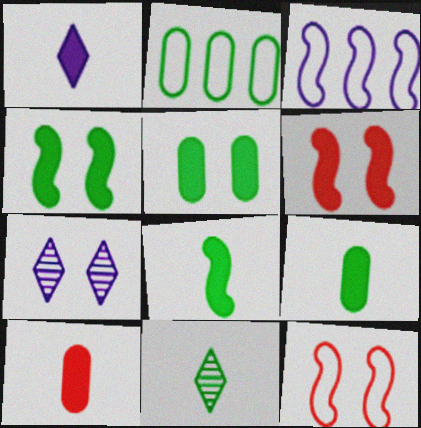[[1, 8, 10], 
[2, 4, 11], 
[5, 7, 12]]